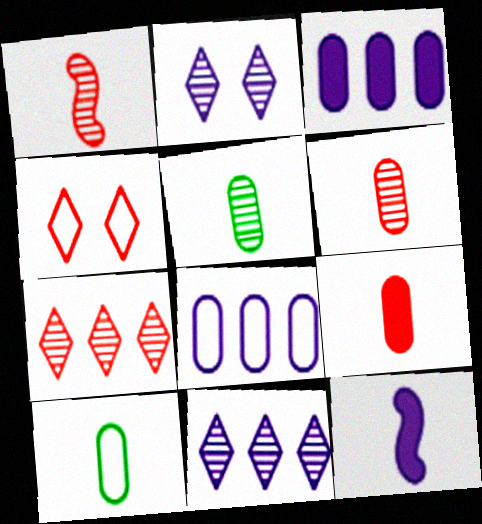[[2, 8, 12]]